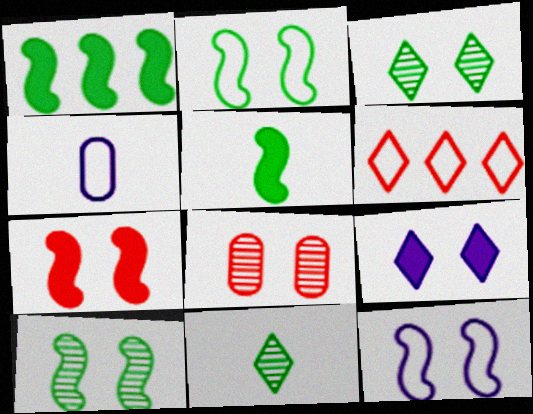[[2, 4, 6], 
[2, 8, 9], 
[6, 9, 11], 
[7, 10, 12]]